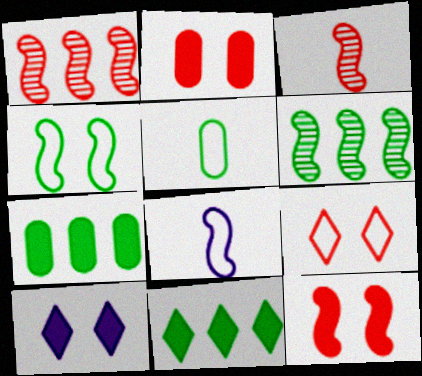[[1, 5, 10], 
[6, 8, 12]]